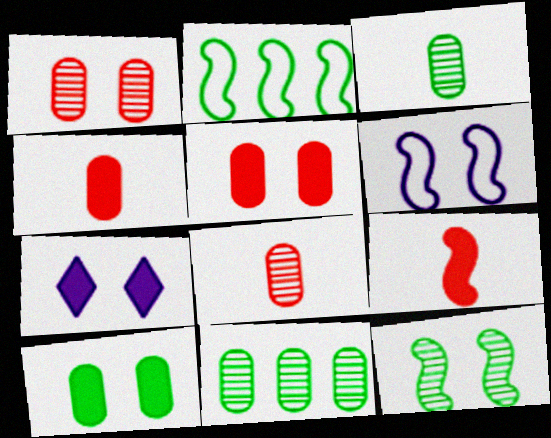[[2, 7, 8]]